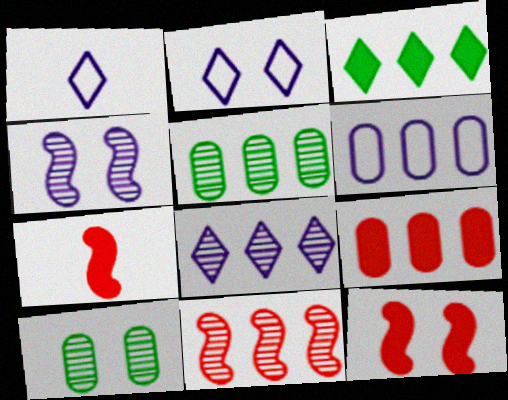[[1, 5, 12], 
[2, 5, 7], 
[2, 10, 12], 
[3, 6, 11], 
[5, 6, 9], 
[5, 8, 11]]